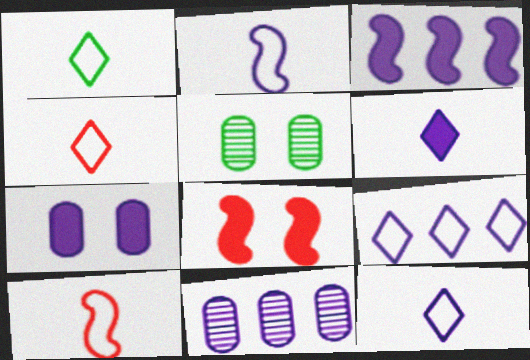[[1, 4, 12], 
[1, 8, 11], 
[3, 4, 5], 
[3, 6, 7], 
[3, 9, 11]]